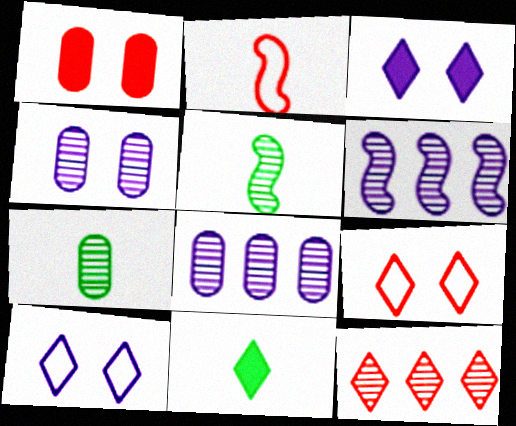[[1, 2, 12], 
[4, 5, 12], 
[10, 11, 12]]